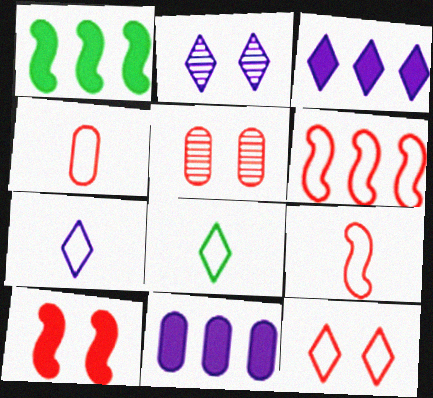[[1, 2, 4], 
[1, 5, 7], 
[2, 3, 7], 
[4, 6, 12], 
[5, 10, 12]]